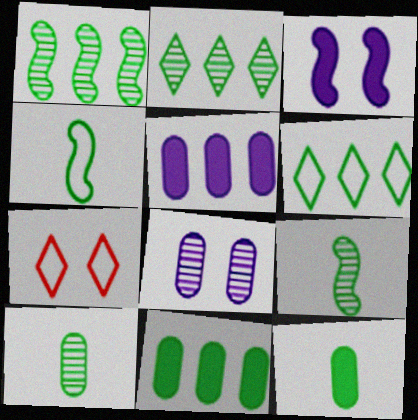[[1, 6, 11], 
[5, 7, 9]]